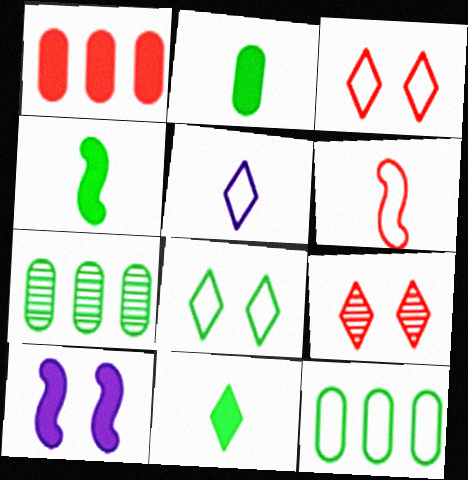[[1, 6, 9], 
[1, 10, 11], 
[2, 4, 11], 
[4, 7, 8]]